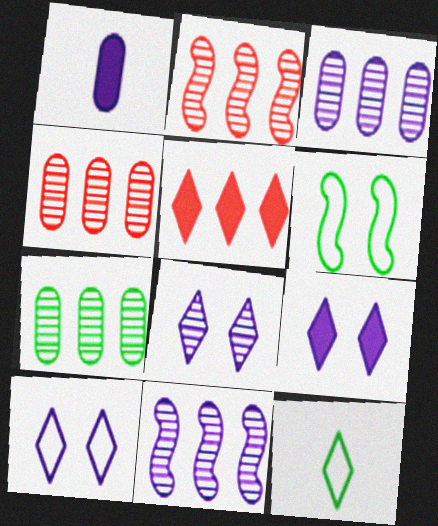[[1, 10, 11], 
[3, 4, 7], 
[5, 8, 12], 
[8, 9, 10]]